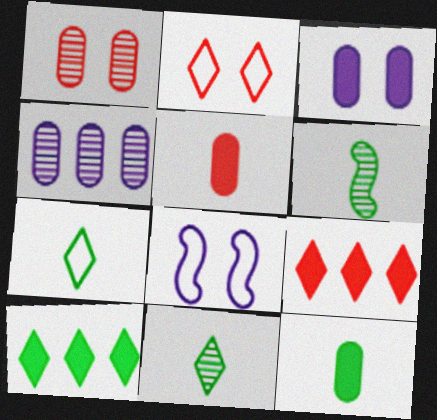[[6, 7, 12]]